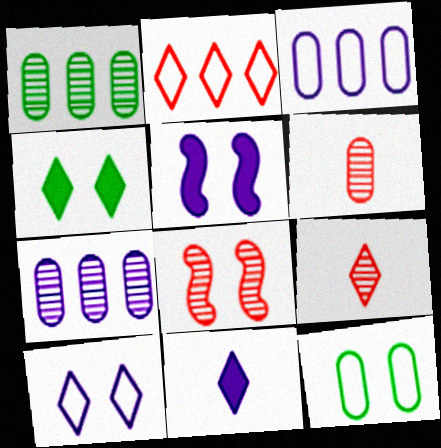[]